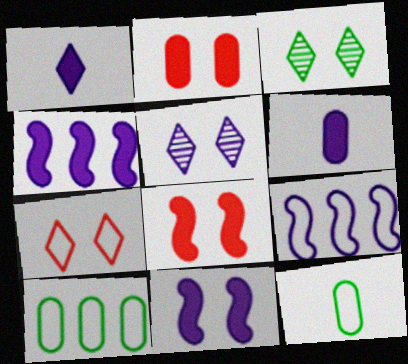[[5, 6, 9], 
[7, 9, 12]]